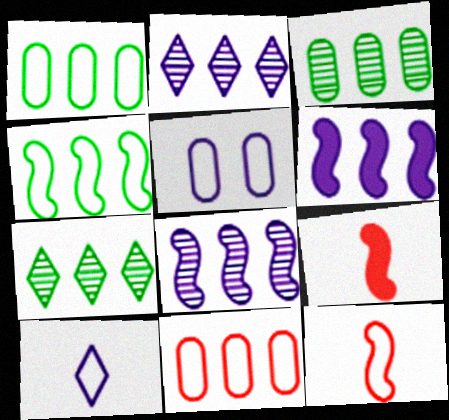[[5, 7, 9], 
[6, 7, 11]]